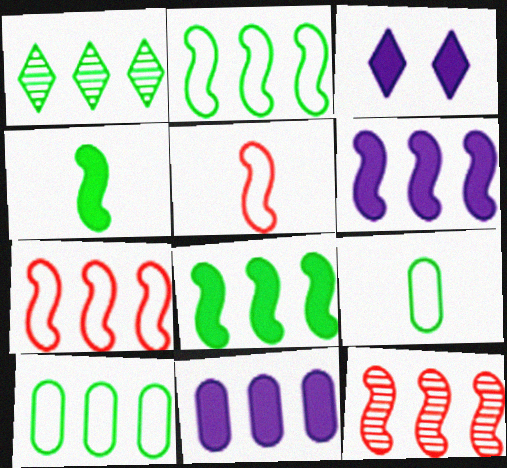[[1, 7, 11], 
[1, 8, 10], 
[2, 6, 12], 
[3, 9, 12]]